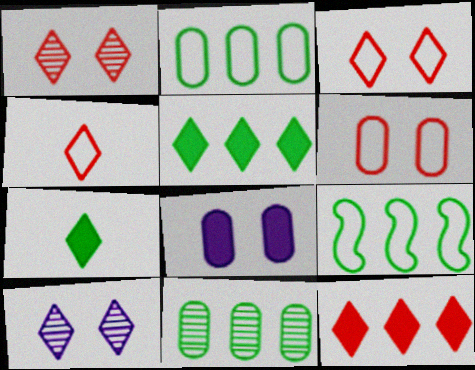[[1, 4, 12], 
[4, 5, 10], 
[5, 9, 11]]